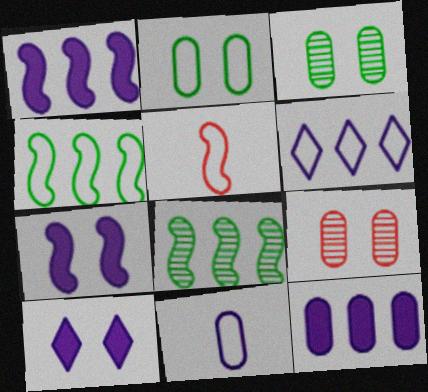[[2, 5, 6], 
[5, 7, 8]]